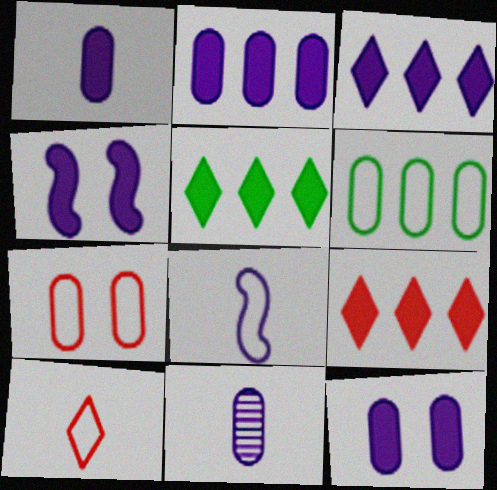[[1, 2, 12], 
[1, 3, 4], 
[3, 5, 9]]